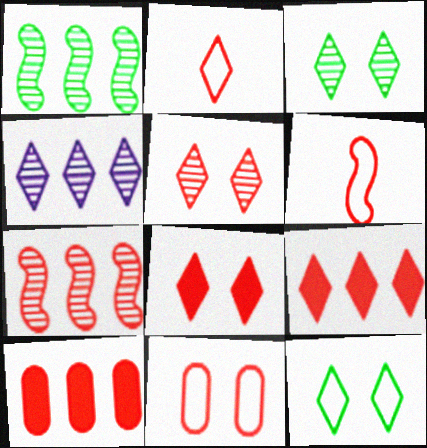[[2, 5, 9], 
[5, 6, 10]]